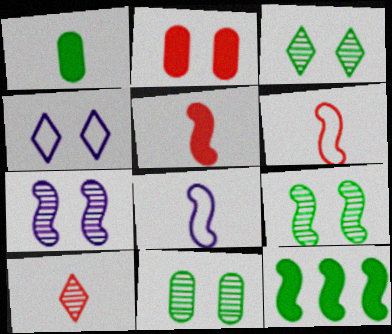[[1, 8, 10], 
[2, 4, 9], 
[3, 9, 11], 
[6, 7, 12]]